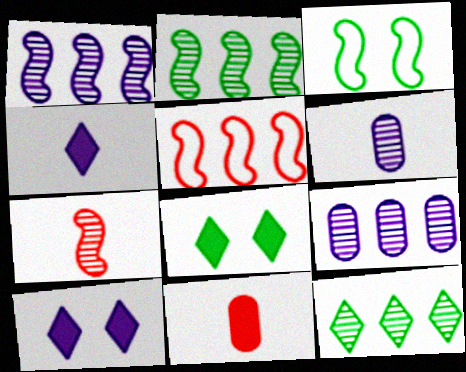[[5, 6, 8]]